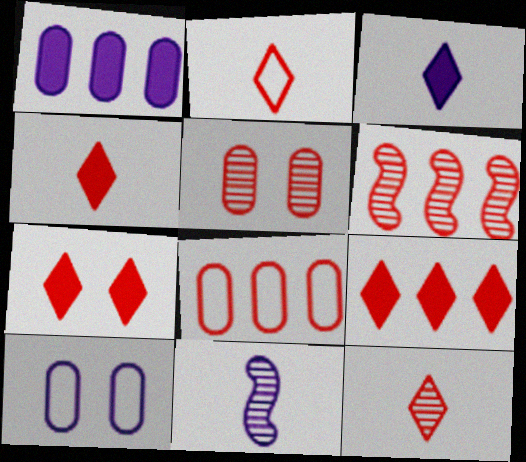[[2, 4, 12], 
[4, 7, 9], 
[5, 6, 12], 
[6, 8, 9]]